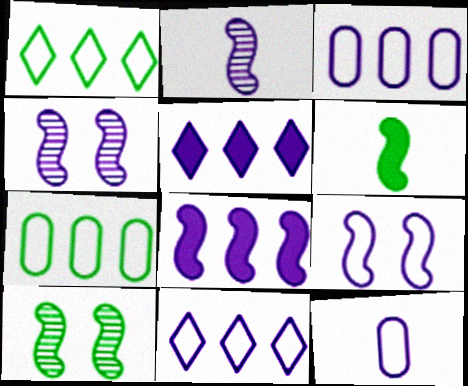[[2, 8, 9], 
[4, 5, 12], 
[9, 11, 12]]